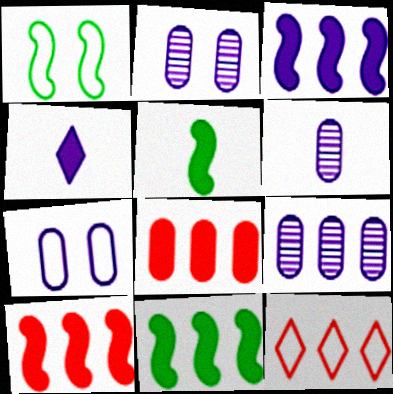[[2, 5, 12], 
[2, 6, 9], 
[3, 10, 11], 
[9, 11, 12]]